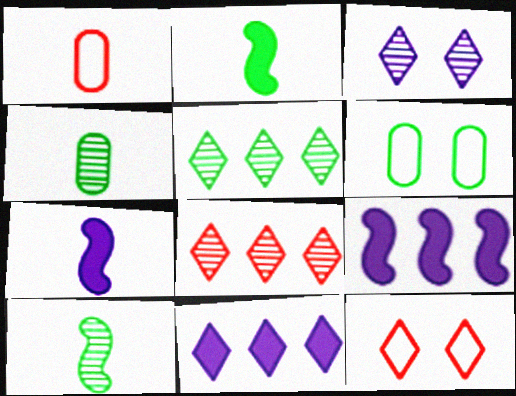[[2, 5, 6], 
[4, 9, 12], 
[6, 7, 8]]